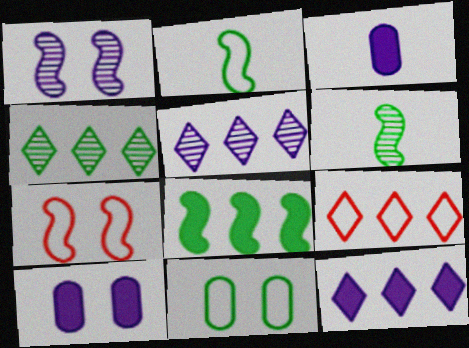[[3, 4, 7], 
[4, 9, 12], 
[6, 9, 10]]